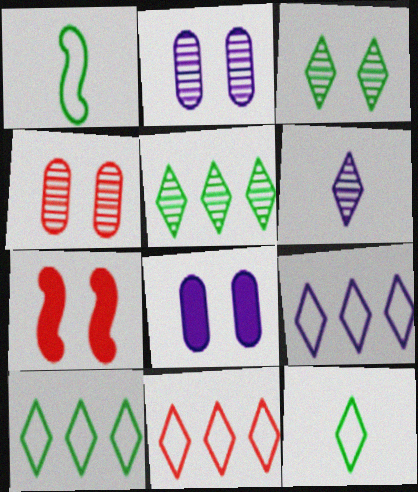[[9, 10, 11]]